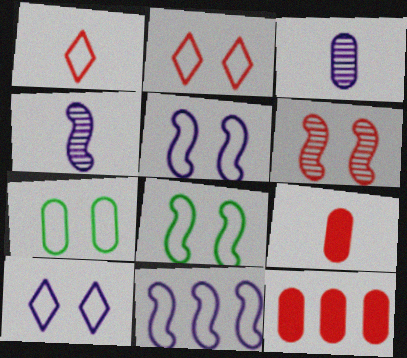[[1, 6, 12], 
[1, 7, 11], 
[2, 5, 7], 
[3, 7, 12]]